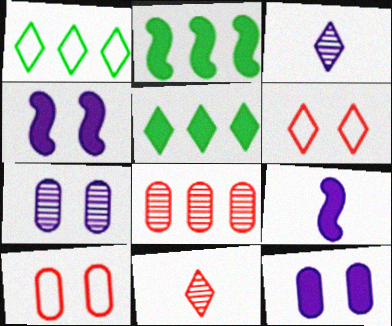[[2, 3, 10], 
[3, 5, 6]]